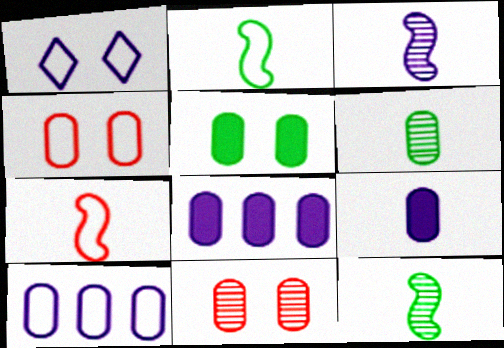[[1, 3, 8], 
[4, 6, 8]]